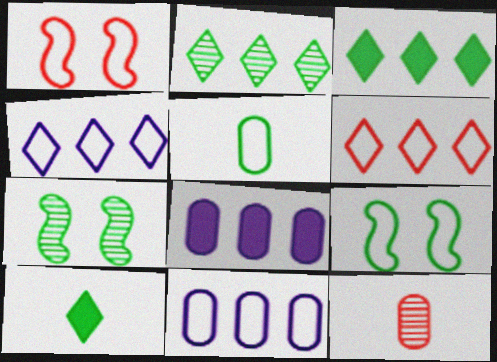[[1, 4, 5], 
[3, 5, 7]]